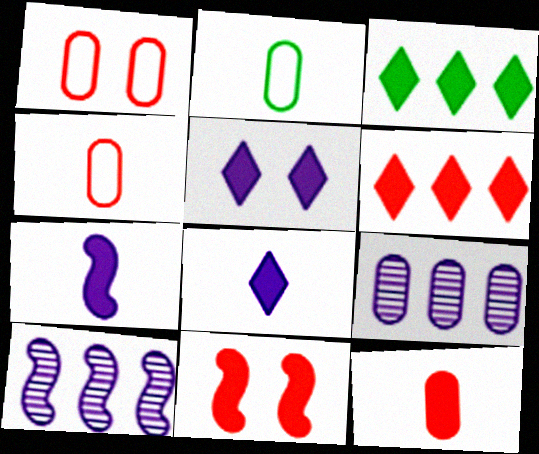[[6, 11, 12]]